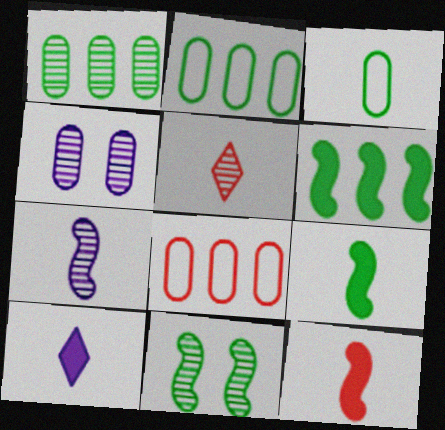[[8, 10, 11]]